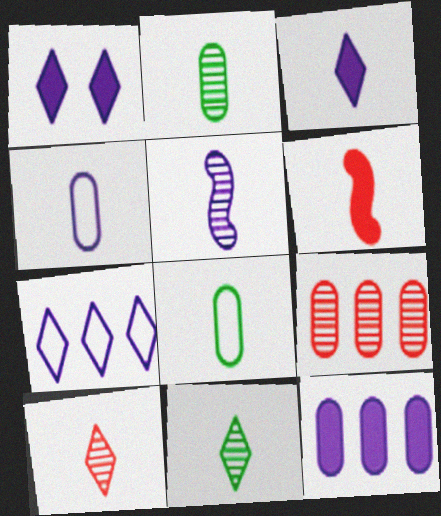[[2, 5, 10], 
[3, 4, 5], 
[4, 6, 11]]